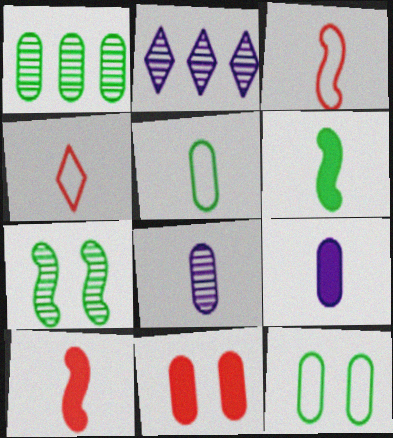[[2, 10, 12], 
[4, 6, 8]]